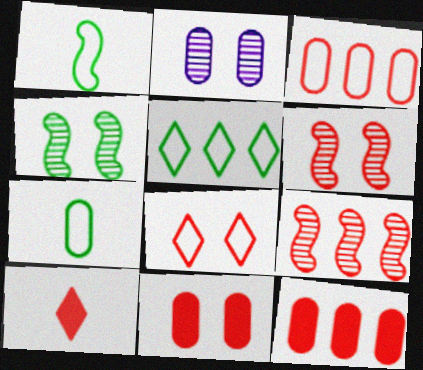[[2, 7, 12], 
[3, 6, 10], 
[6, 8, 11]]